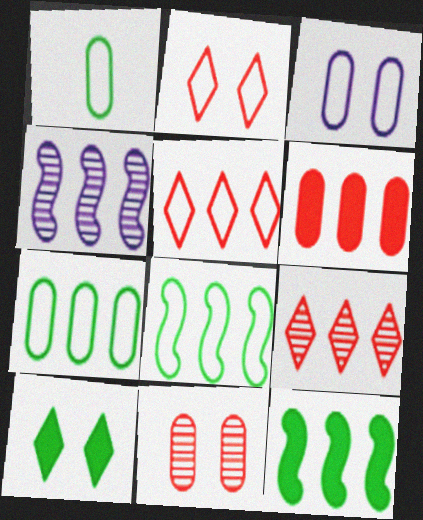[]